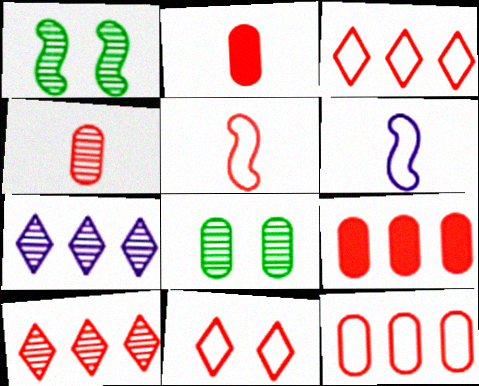[[1, 4, 7], 
[5, 11, 12]]